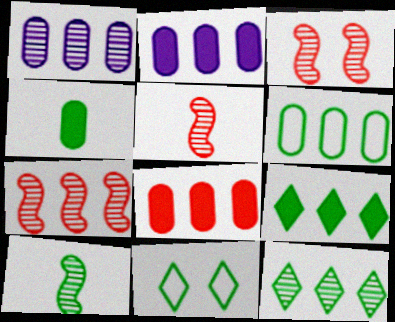[[1, 6, 8], 
[1, 7, 12], 
[2, 5, 11], 
[3, 5, 7]]